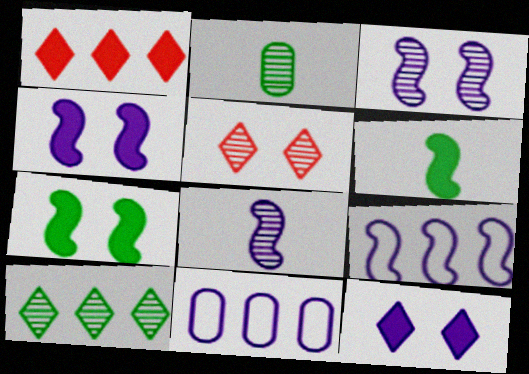[[4, 8, 9], 
[5, 6, 11], 
[8, 11, 12]]